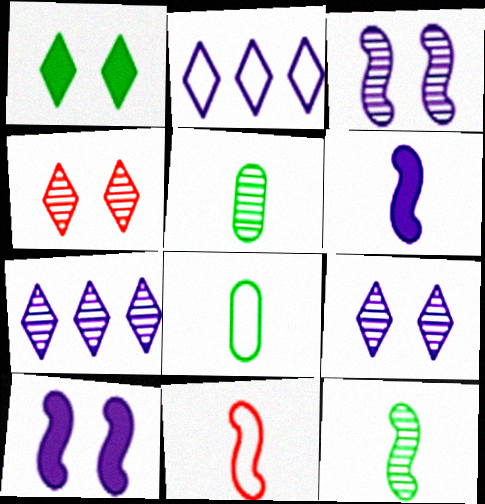[[6, 11, 12]]